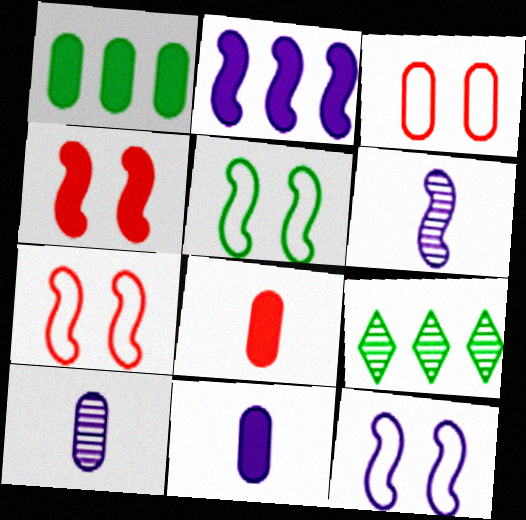[[1, 3, 10], 
[2, 6, 12], 
[5, 7, 12], 
[7, 9, 11], 
[8, 9, 12]]